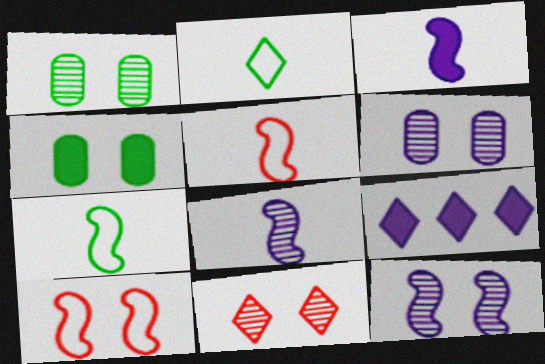[[1, 5, 9], 
[1, 11, 12], 
[2, 9, 11]]